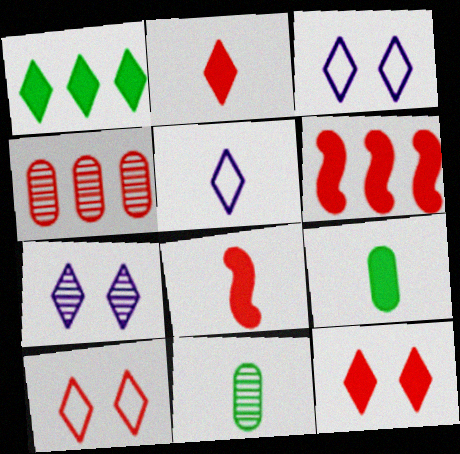[[3, 6, 11], 
[4, 8, 10], 
[5, 8, 11]]